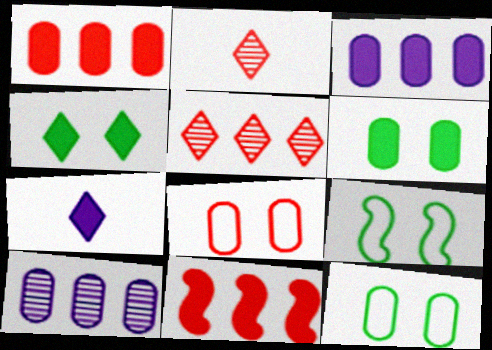[[2, 3, 9], 
[2, 8, 11], 
[6, 7, 11]]